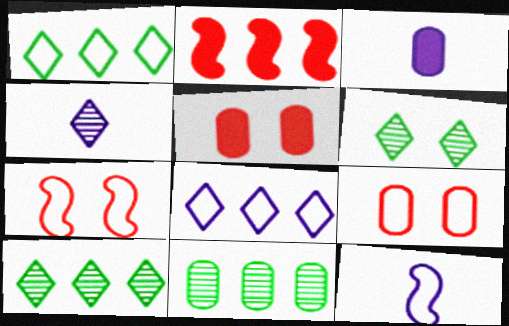[[1, 9, 12], 
[2, 8, 11], 
[3, 4, 12], 
[3, 7, 10], 
[3, 9, 11], 
[5, 10, 12]]